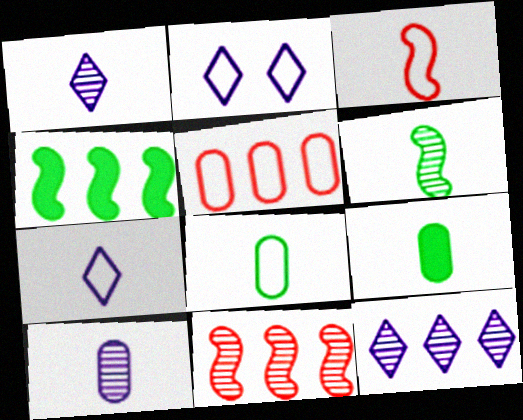[[1, 3, 9], 
[2, 9, 11], 
[3, 7, 8], 
[4, 5, 12]]